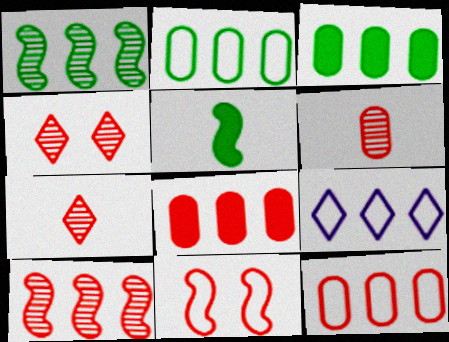[[1, 8, 9], 
[3, 9, 10], 
[4, 6, 10], 
[7, 8, 11]]